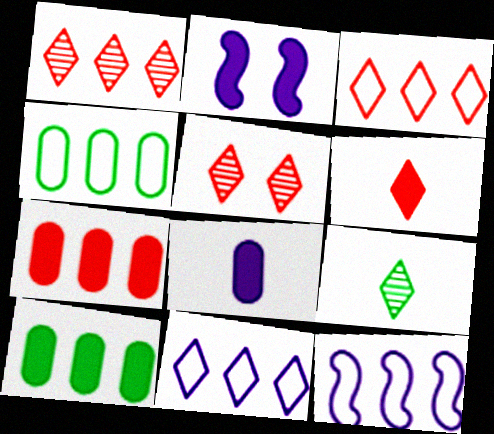[[1, 10, 12], 
[2, 6, 10], 
[3, 4, 12], 
[3, 5, 6]]